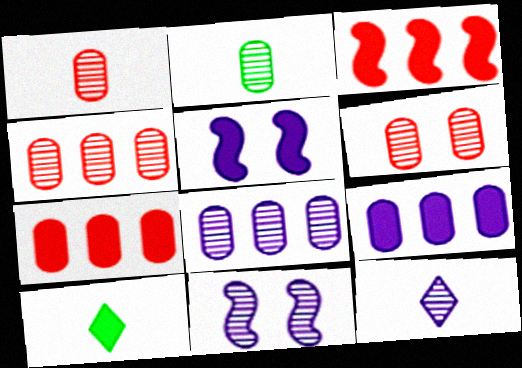[[1, 4, 6], 
[2, 6, 8], 
[5, 7, 10], 
[8, 11, 12]]